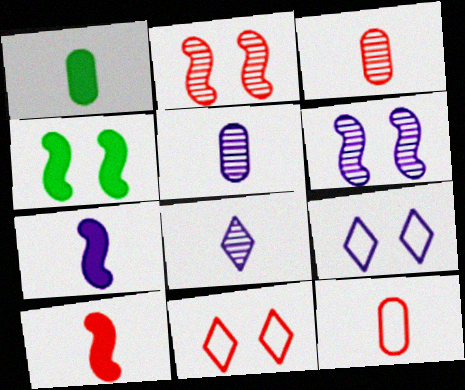[[1, 5, 12]]